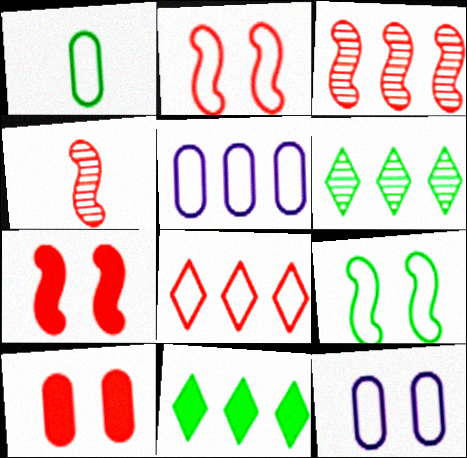[[3, 5, 11], 
[4, 8, 10], 
[4, 11, 12]]